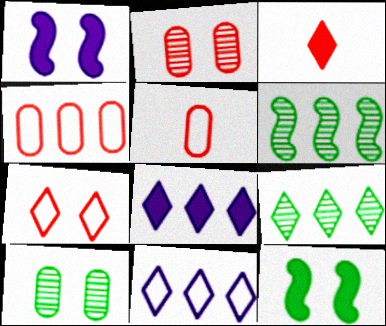[[1, 5, 9], 
[1, 7, 10], 
[4, 6, 8]]